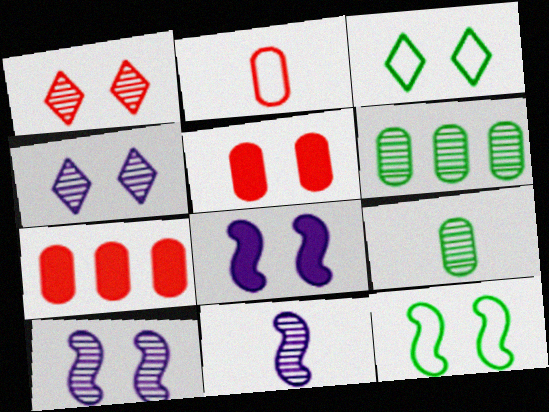[[1, 6, 11], 
[3, 5, 10], 
[3, 7, 11], 
[4, 5, 12]]